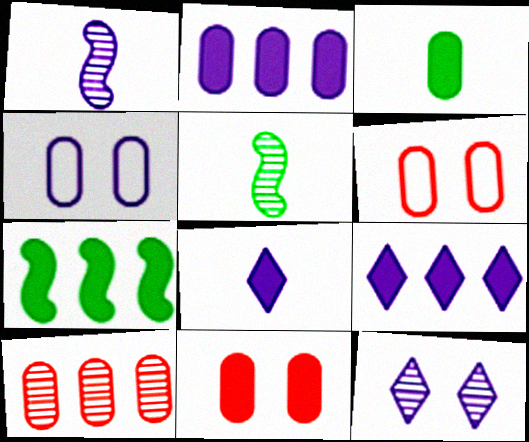[[1, 4, 9], 
[2, 3, 11], 
[3, 4, 10], 
[5, 6, 9], 
[5, 10, 12], 
[7, 8, 11]]